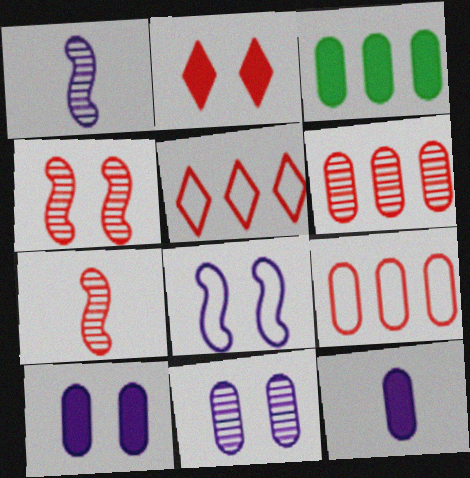[[2, 7, 9]]